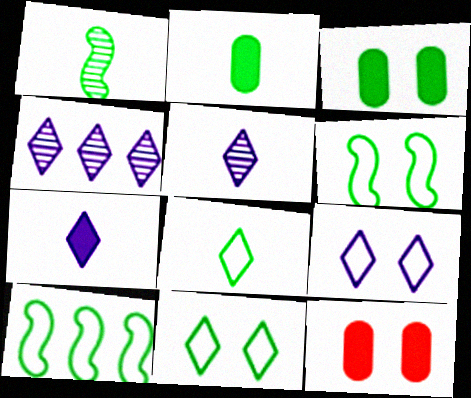[[1, 2, 8], 
[4, 7, 9], 
[5, 10, 12]]